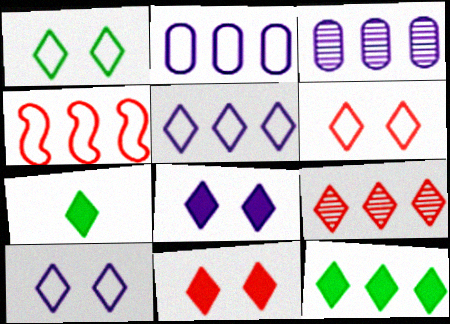[[1, 6, 10], 
[3, 4, 12], 
[5, 9, 12], 
[7, 9, 10]]